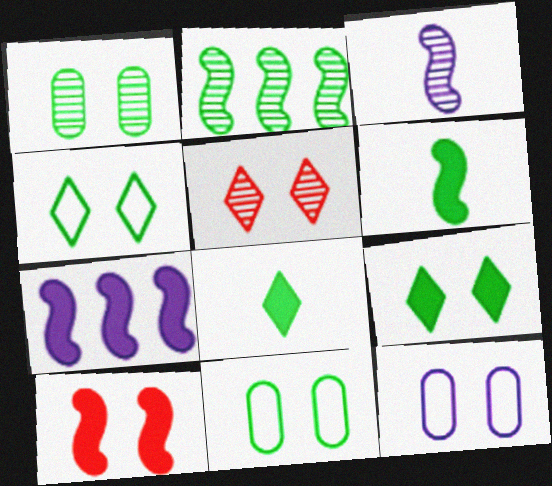[[2, 8, 11], 
[6, 7, 10]]